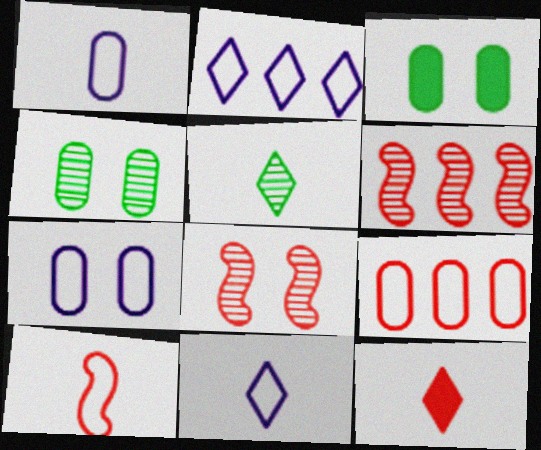[[3, 6, 11], 
[5, 11, 12], 
[8, 9, 12]]